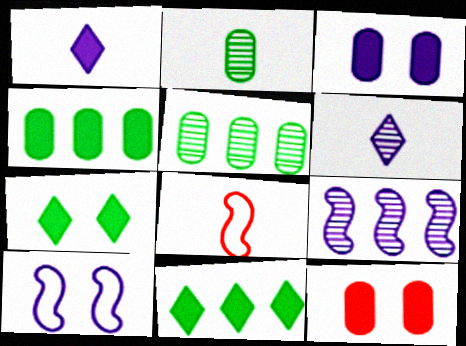[[1, 2, 8]]